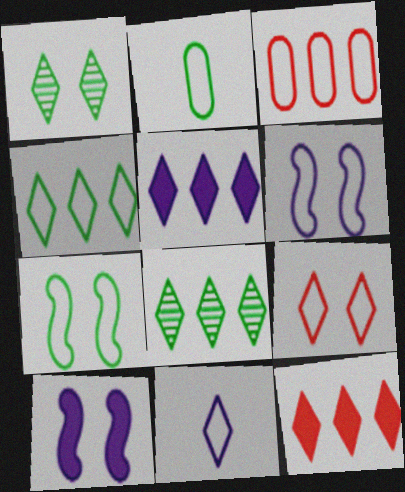[[1, 11, 12], 
[2, 4, 7], 
[3, 7, 11], 
[4, 9, 11]]